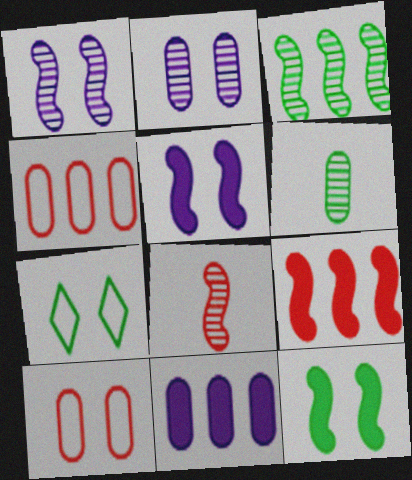[[1, 3, 8], 
[6, 10, 11], 
[7, 8, 11]]